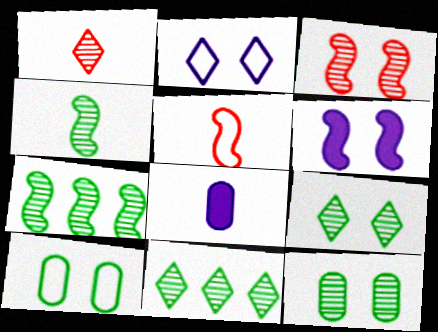[[4, 11, 12], 
[5, 6, 7]]